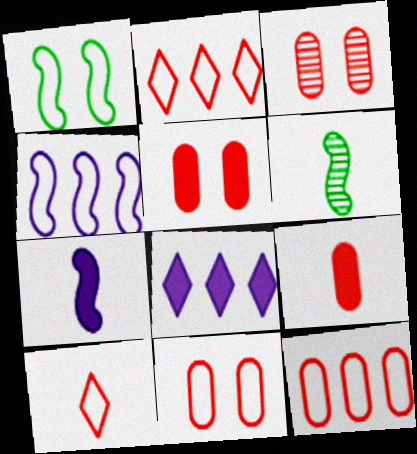[[3, 5, 11], 
[3, 9, 12], 
[6, 8, 11]]